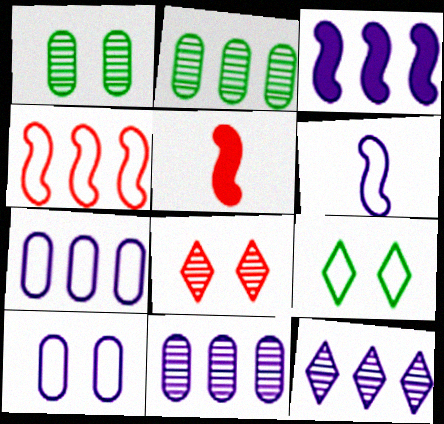[[3, 7, 12], 
[5, 9, 11]]